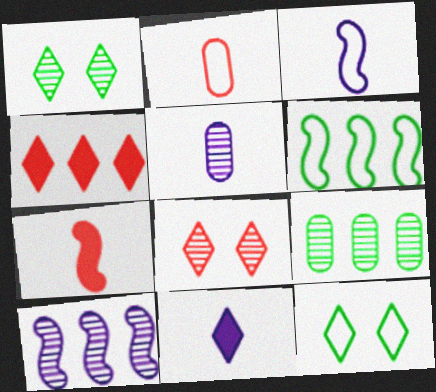[[3, 5, 11]]